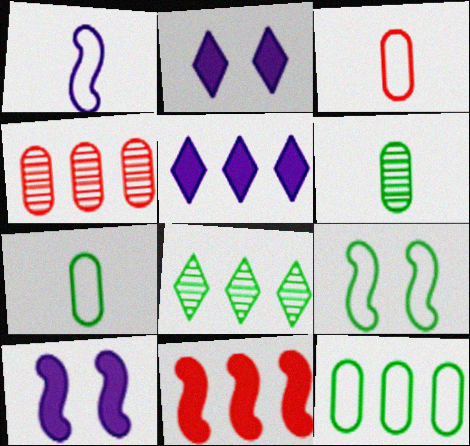[[3, 8, 10]]